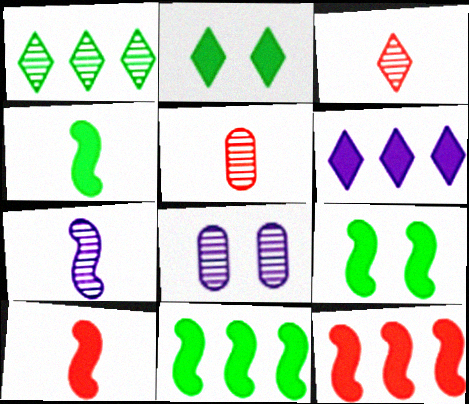[[4, 9, 11]]